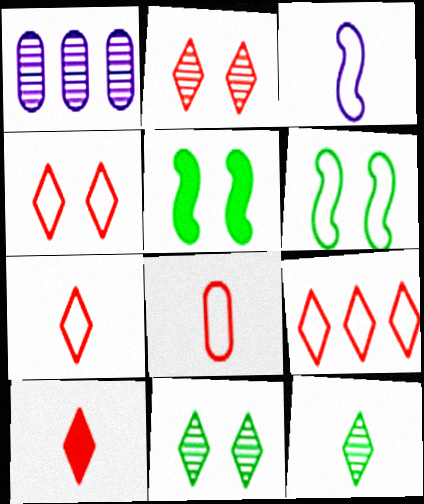[[1, 5, 7], 
[1, 6, 10], 
[2, 9, 10], 
[4, 7, 9]]